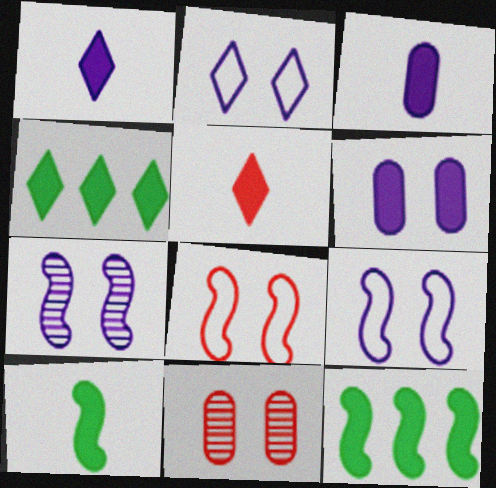[[2, 6, 7], 
[3, 5, 10], 
[5, 6, 12]]